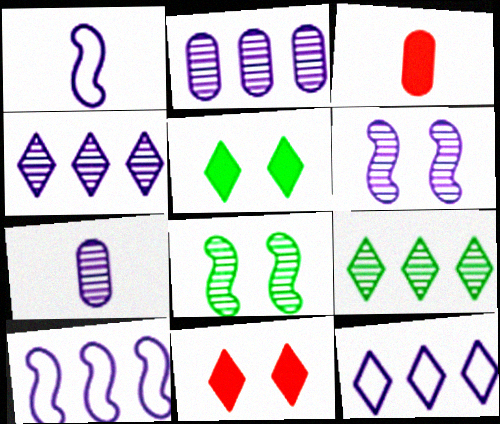[[3, 8, 12], 
[4, 6, 7]]